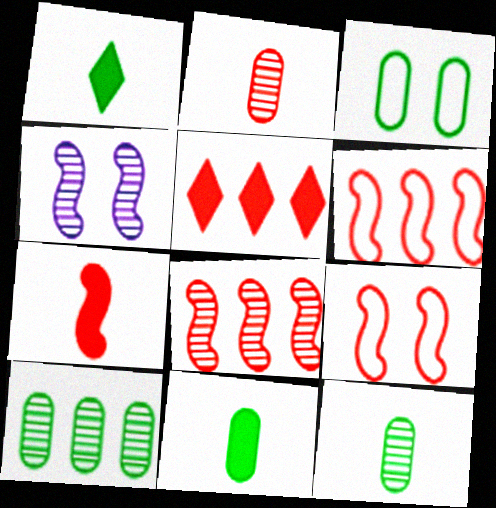[[2, 5, 9], 
[3, 10, 11], 
[7, 8, 9]]